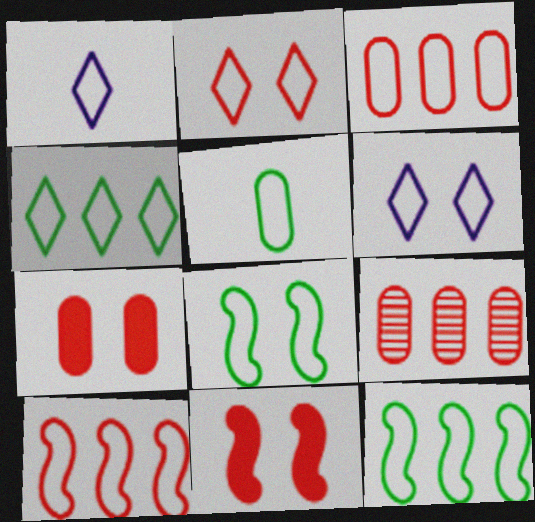[[1, 2, 4], 
[1, 3, 8], 
[4, 5, 8], 
[5, 6, 10]]